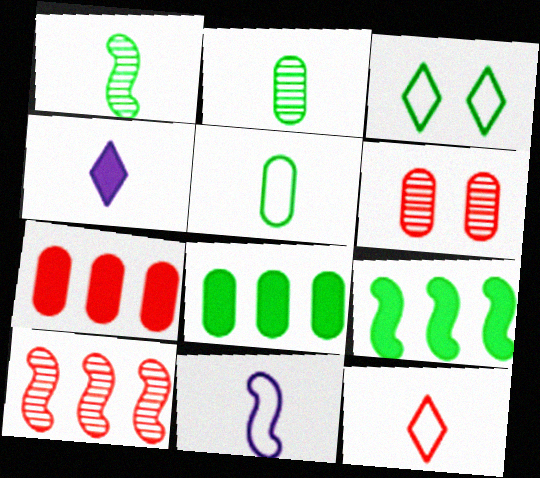[[1, 3, 8], 
[2, 3, 9], 
[5, 11, 12]]